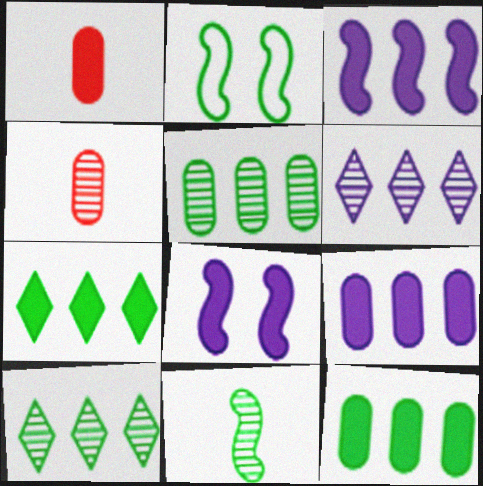[[1, 2, 6], 
[1, 7, 8]]